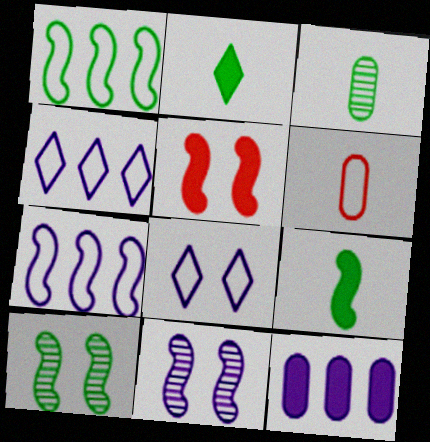[[1, 6, 8], 
[1, 9, 10], 
[2, 5, 12], 
[3, 4, 5]]